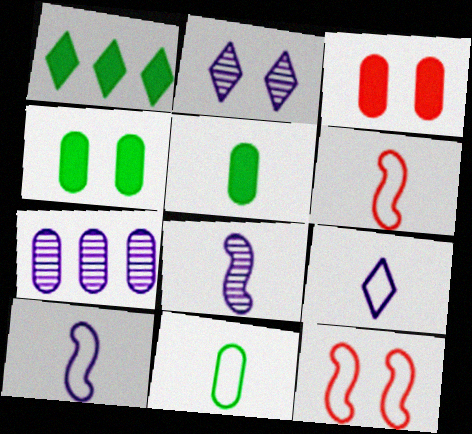[[2, 4, 12], 
[2, 7, 8], 
[3, 7, 11], 
[6, 9, 11]]